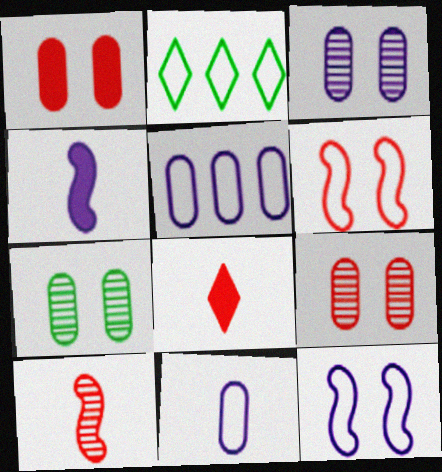[[2, 4, 9], 
[2, 6, 11], 
[3, 7, 9]]